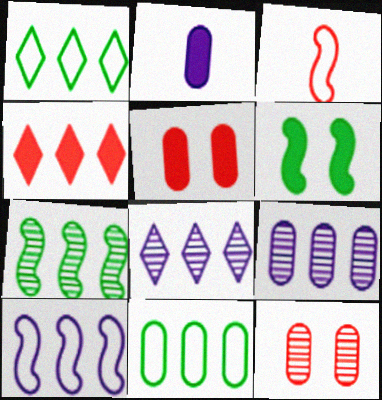[[1, 4, 8], 
[2, 4, 6], 
[2, 11, 12], 
[3, 4, 12]]